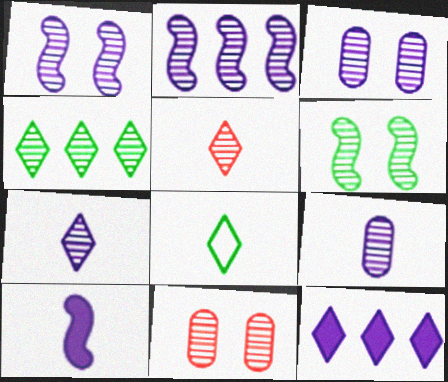[[2, 3, 7]]